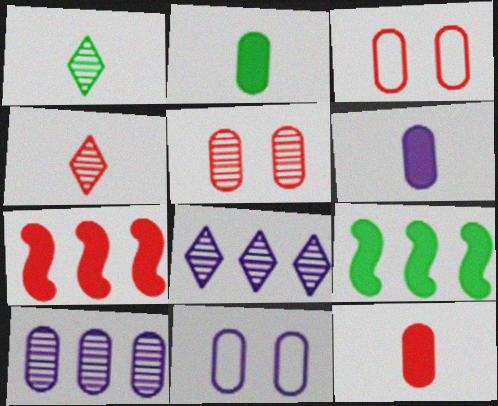[[1, 7, 11], 
[2, 3, 10], 
[2, 6, 12], 
[3, 4, 7], 
[4, 9, 11], 
[6, 10, 11]]